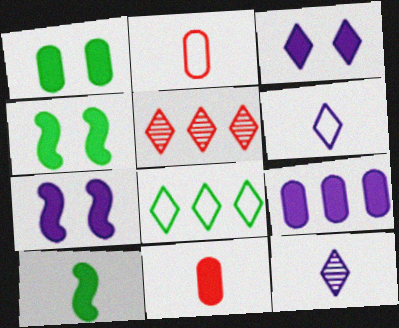[[1, 9, 11], 
[2, 10, 12]]